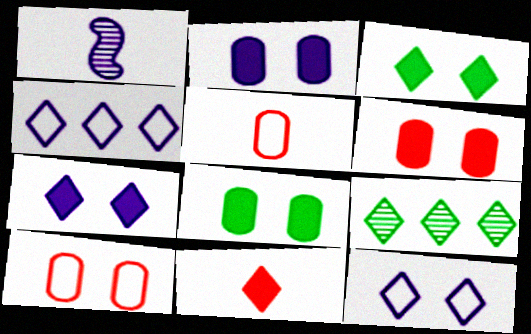[[1, 2, 4], 
[2, 6, 8], 
[9, 11, 12]]